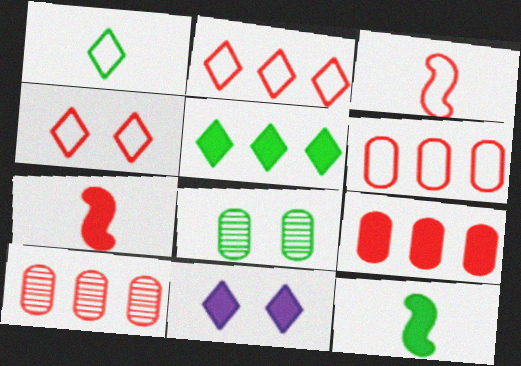[[3, 4, 6], 
[4, 7, 10], 
[6, 9, 10], 
[9, 11, 12]]